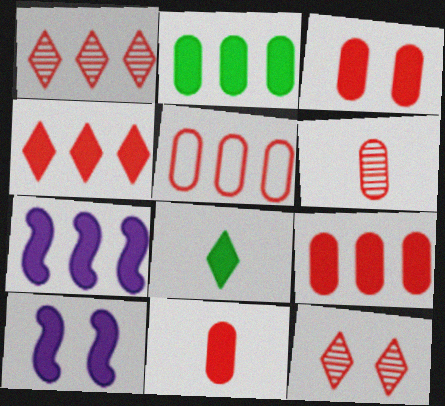[[2, 4, 7], 
[3, 5, 6], 
[3, 7, 8], 
[3, 9, 11], 
[8, 9, 10]]